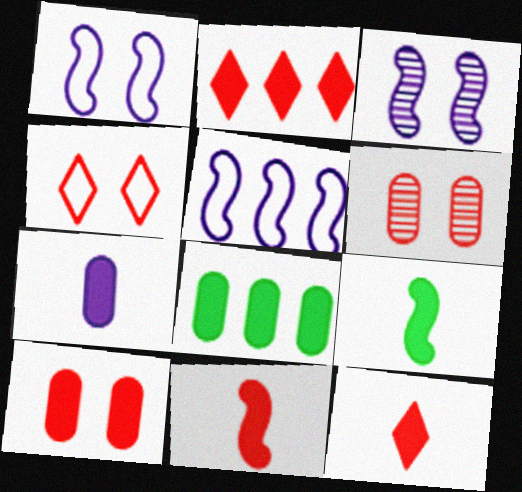[[2, 10, 11], 
[7, 8, 10], 
[7, 9, 12]]